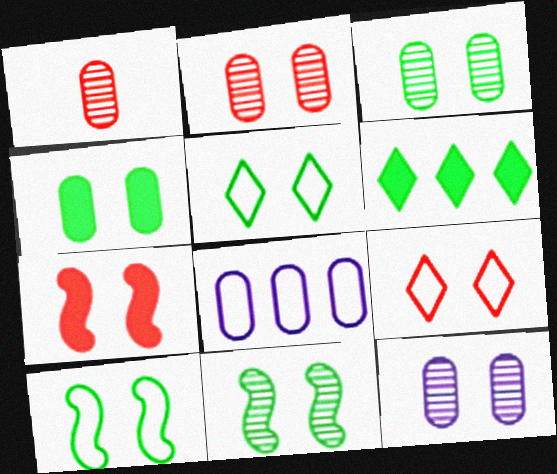[[1, 4, 8], 
[2, 3, 12], 
[2, 7, 9], 
[4, 5, 11], 
[5, 7, 12]]